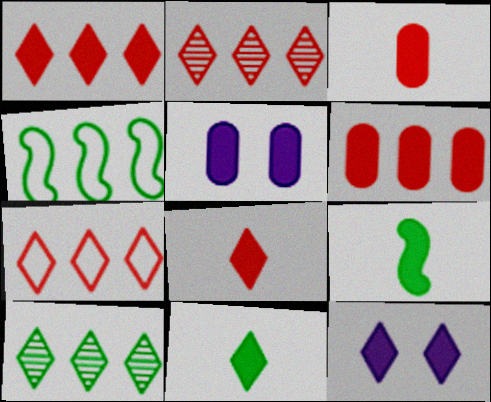[[1, 2, 7], 
[1, 5, 9], 
[1, 11, 12], 
[6, 9, 12]]